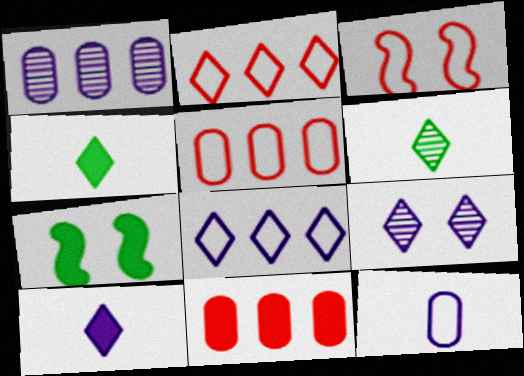[[1, 3, 4], 
[2, 4, 9], 
[7, 10, 11], 
[8, 9, 10]]